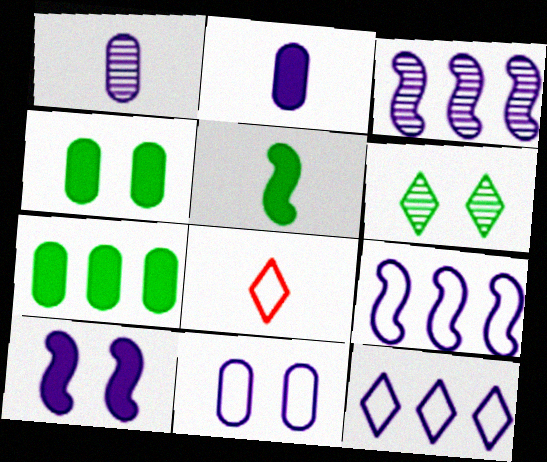[[1, 5, 8], 
[1, 10, 12], 
[3, 4, 8]]